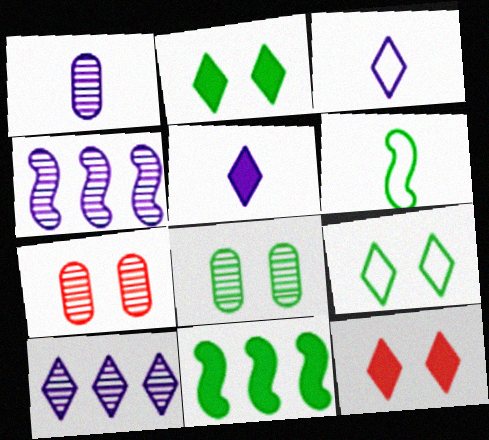[[3, 7, 11]]